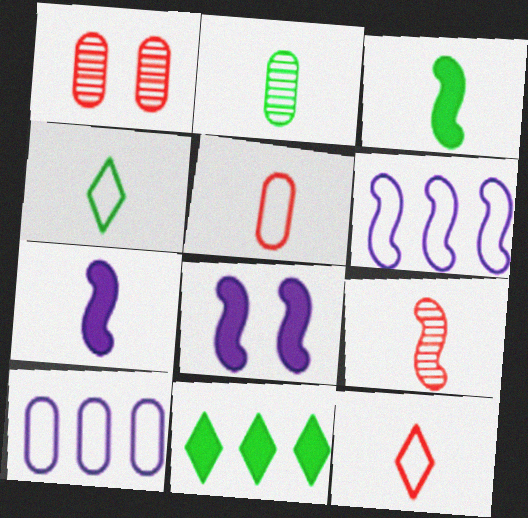[[2, 3, 4], 
[2, 7, 12]]